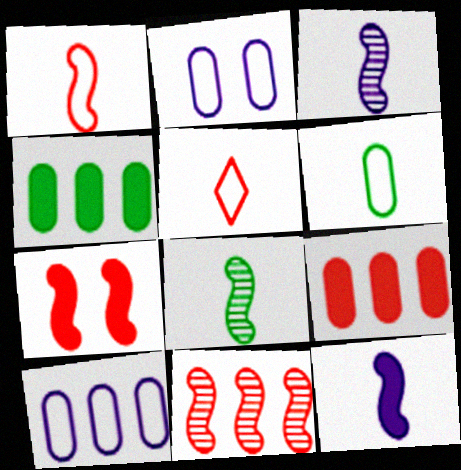[[1, 7, 11], 
[1, 8, 12]]